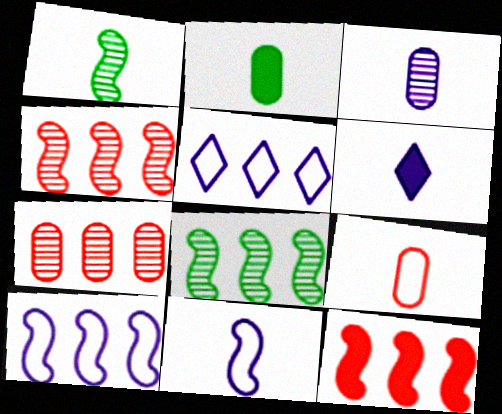[[1, 6, 9], 
[2, 3, 9], 
[3, 6, 11], 
[8, 10, 12]]